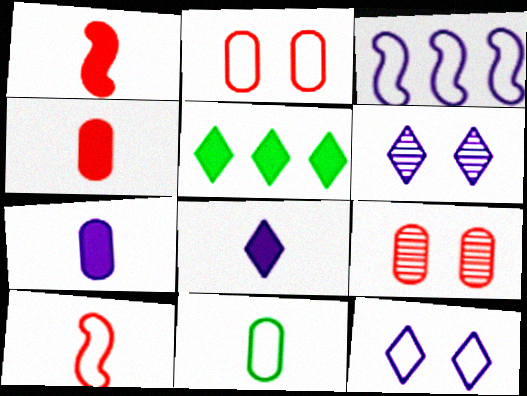[[3, 6, 7]]